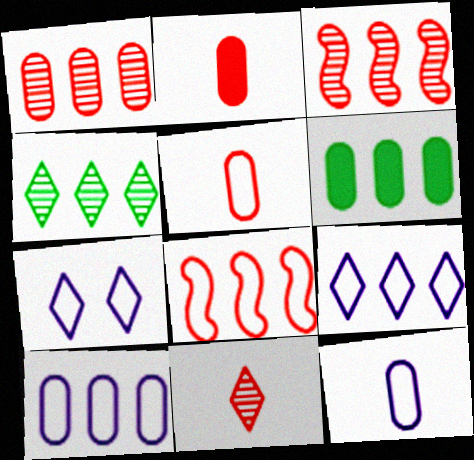[[1, 6, 10], 
[3, 6, 9]]